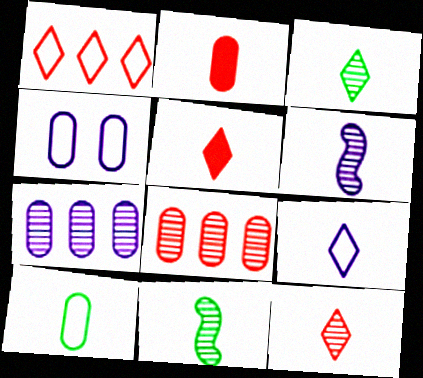[[2, 9, 11], 
[3, 5, 9], 
[5, 6, 10]]